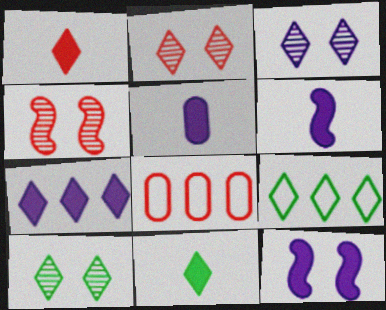[[1, 3, 9], 
[1, 4, 8], 
[2, 3, 10], 
[4, 5, 9], 
[5, 7, 12], 
[6, 8, 10], 
[9, 10, 11]]